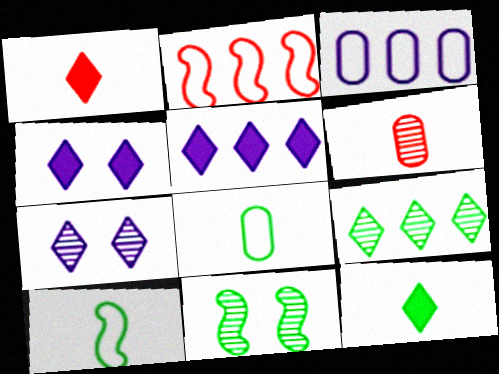[[1, 3, 11]]